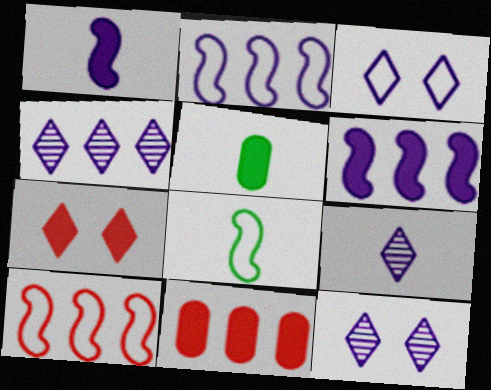[[4, 9, 12], 
[5, 6, 7], 
[5, 10, 12], 
[8, 11, 12]]